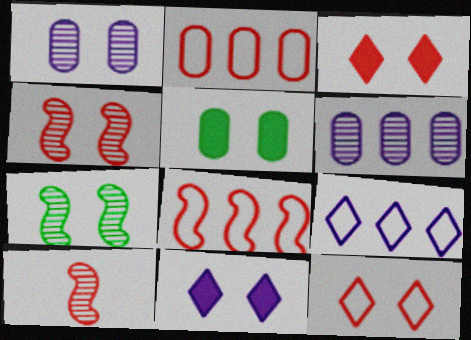[[2, 3, 10], 
[5, 9, 10]]